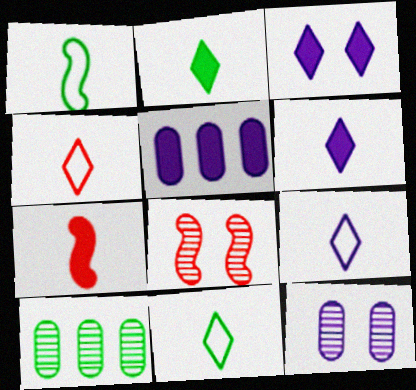[[4, 9, 11], 
[5, 8, 11]]